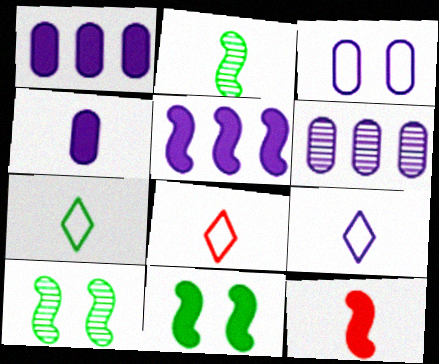[[1, 8, 10], 
[2, 4, 8], 
[3, 4, 6], 
[5, 11, 12], 
[6, 8, 11], 
[7, 8, 9]]